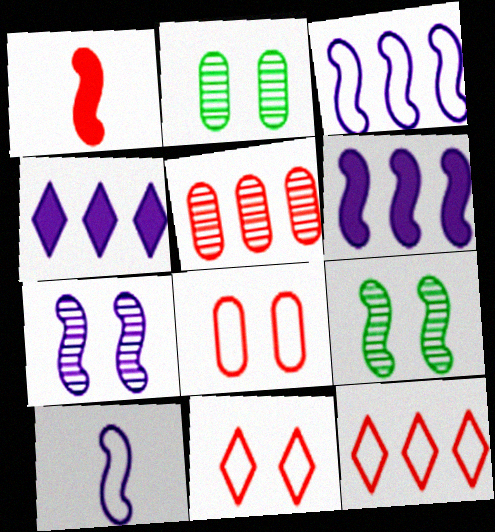[[1, 3, 9], 
[1, 5, 11], 
[6, 7, 10]]